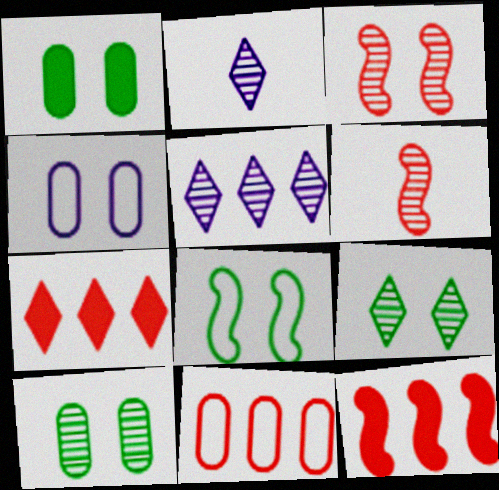[[1, 8, 9], 
[5, 6, 10]]